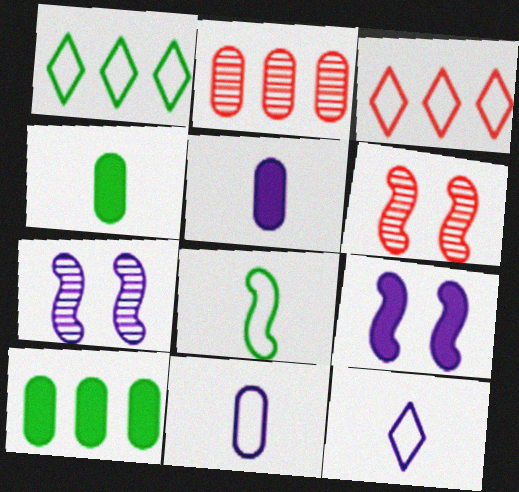[[1, 5, 6], 
[3, 4, 7], 
[6, 10, 12]]